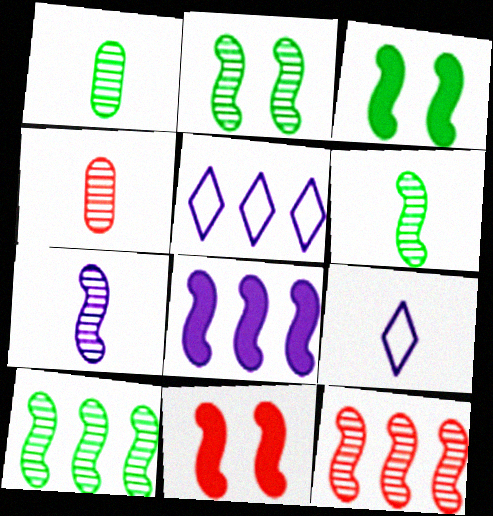[[1, 5, 11], 
[2, 6, 10], 
[2, 7, 12], 
[3, 4, 5]]